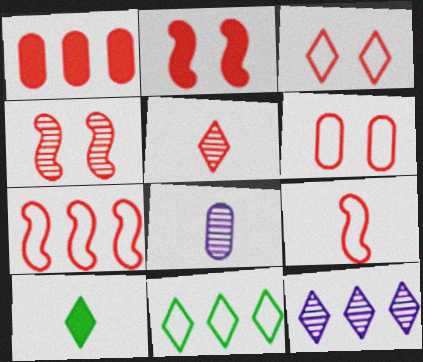[[2, 8, 11], 
[3, 10, 12], 
[8, 9, 10]]